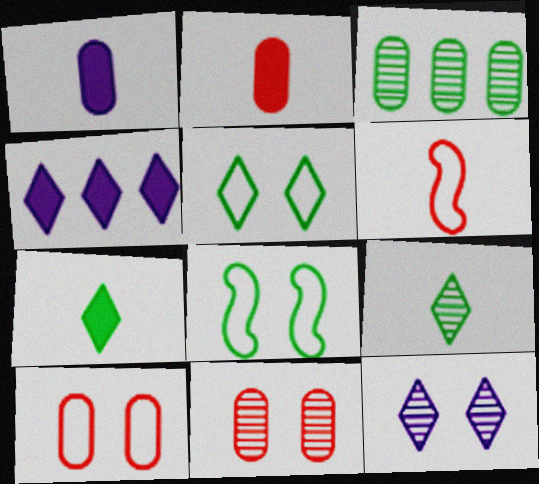[[1, 3, 10], 
[1, 6, 9], 
[3, 7, 8]]